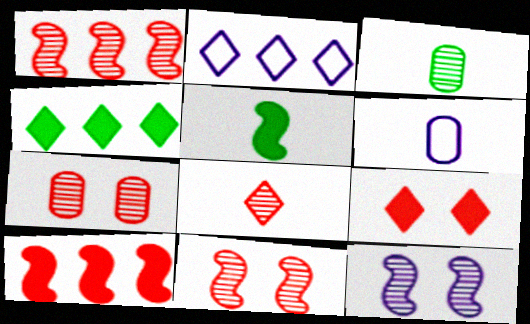[[1, 7, 8], 
[2, 5, 7], 
[4, 6, 11], 
[5, 6, 8]]